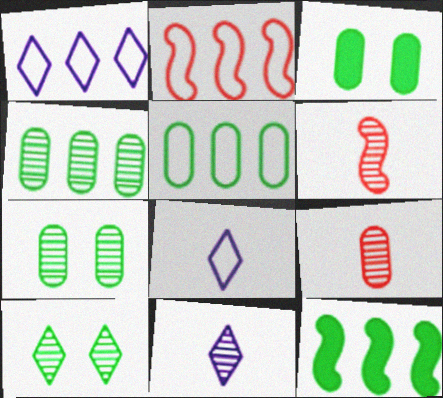[[1, 2, 5], 
[1, 3, 6], 
[2, 3, 11]]